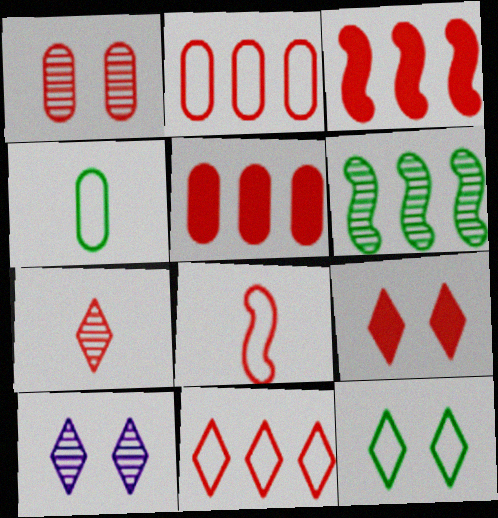[[3, 4, 10], 
[7, 9, 11], 
[9, 10, 12]]